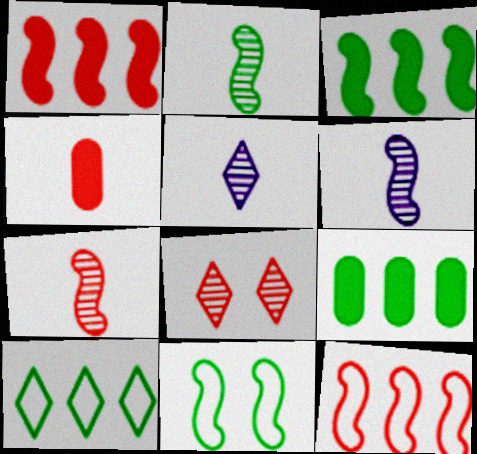[[1, 6, 11], 
[2, 3, 11], 
[2, 6, 7], 
[4, 8, 12]]